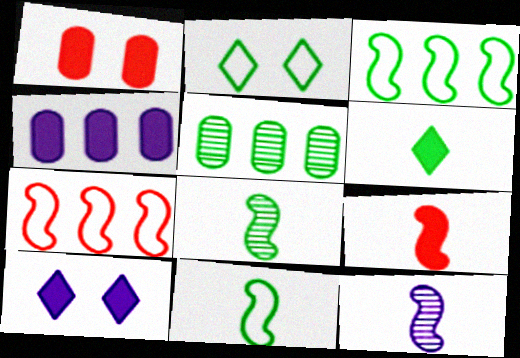[[9, 11, 12]]